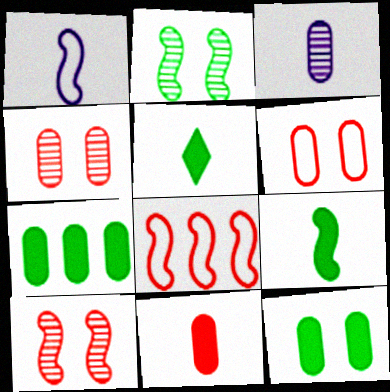[[3, 6, 7]]